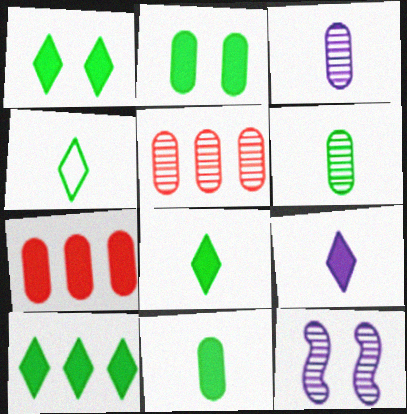[[1, 8, 10], 
[4, 7, 12]]